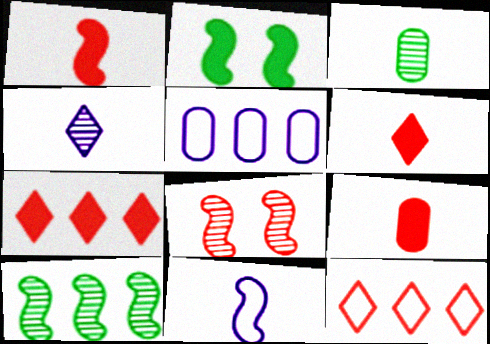[[1, 6, 9], 
[3, 6, 11], 
[5, 7, 10], 
[8, 9, 12]]